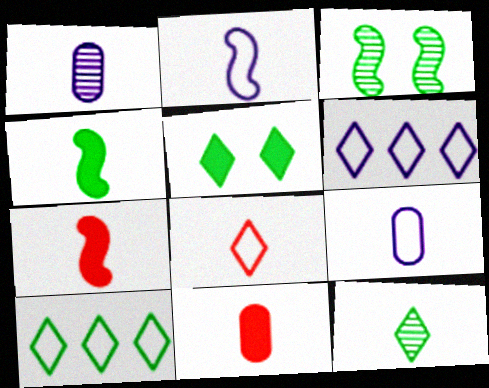[[1, 4, 8], 
[2, 11, 12], 
[3, 6, 11], 
[5, 10, 12], 
[7, 9, 12]]